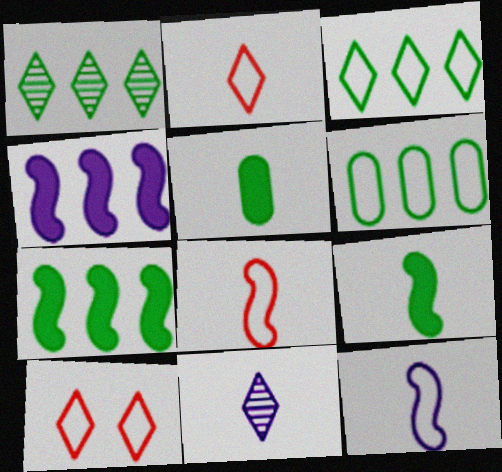[[1, 6, 7], 
[5, 8, 11], 
[6, 10, 12]]